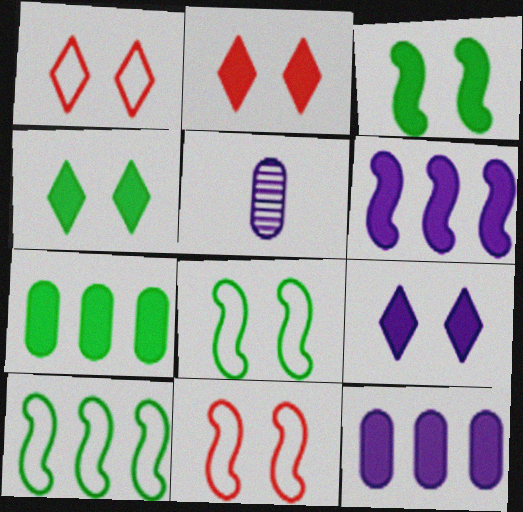[[2, 4, 9], 
[2, 5, 10]]